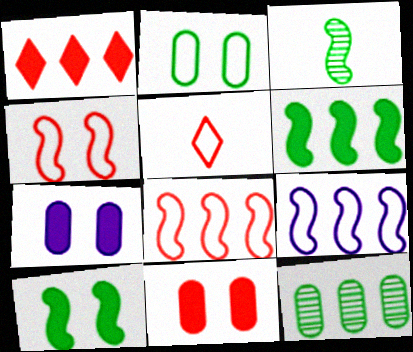[[1, 9, 12], 
[2, 5, 9]]